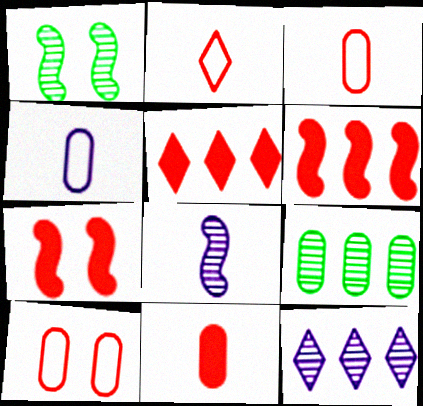[[1, 4, 5], 
[5, 7, 11]]